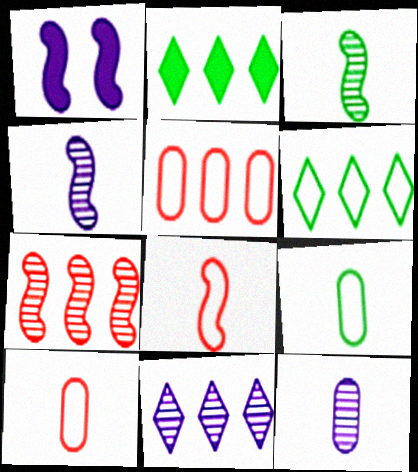[]